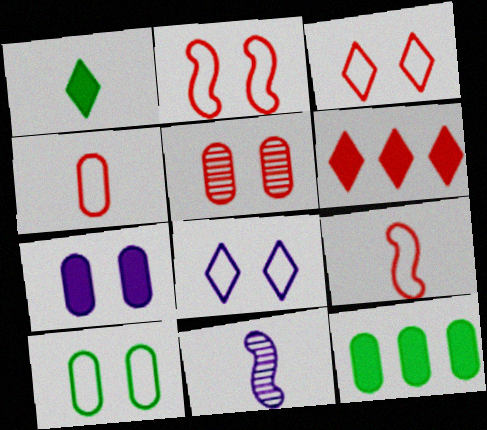[[1, 4, 11], 
[2, 8, 10], 
[3, 11, 12], 
[5, 6, 9], 
[5, 7, 10], 
[6, 10, 11]]